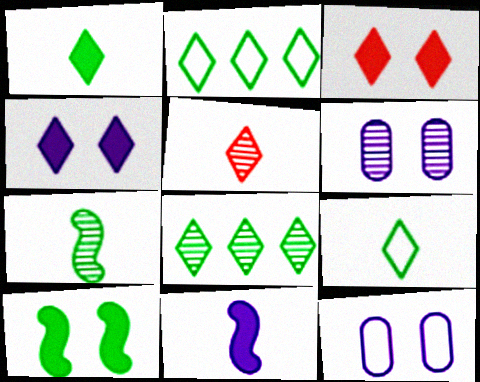[[2, 4, 5]]